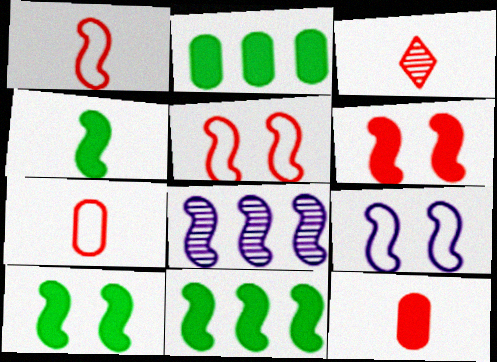[[1, 3, 12], 
[1, 8, 10], 
[2, 3, 9], 
[4, 5, 8], 
[4, 10, 11]]